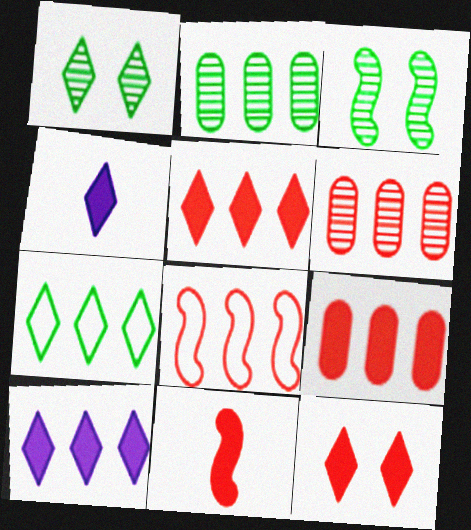[[2, 8, 10], 
[5, 6, 8], 
[9, 11, 12]]